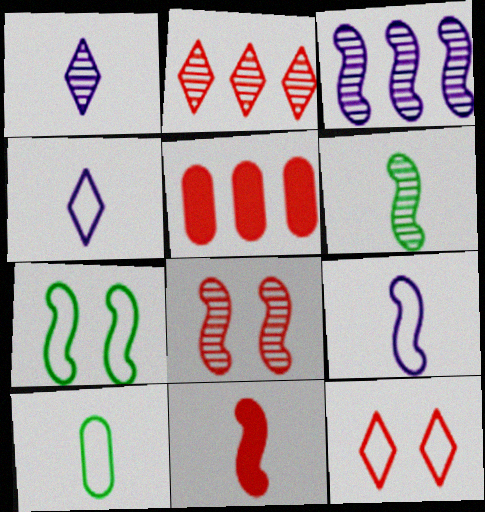[[1, 5, 7], 
[1, 10, 11], 
[3, 6, 8], 
[3, 7, 11], 
[6, 9, 11]]